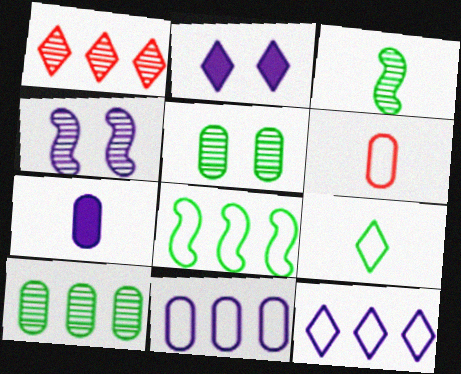[[1, 2, 9], 
[4, 7, 12]]